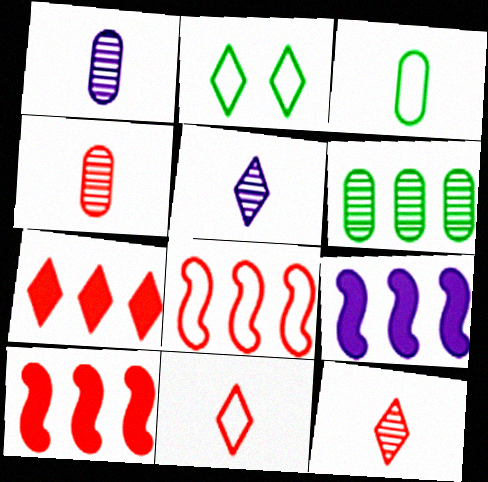[[1, 2, 10], 
[2, 4, 9], 
[2, 5, 7]]